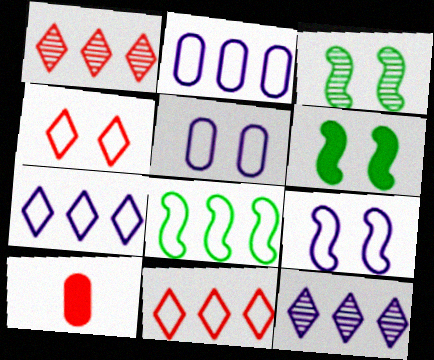[[2, 8, 11], 
[3, 7, 10]]